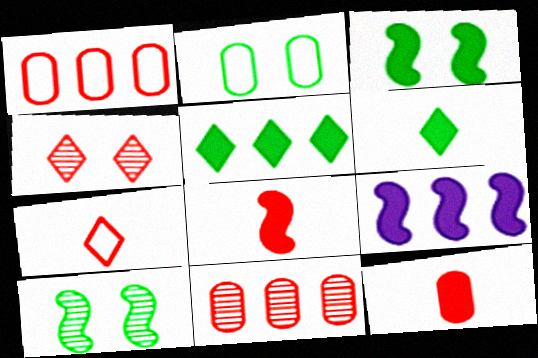[[1, 4, 8], 
[3, 8, 9]]